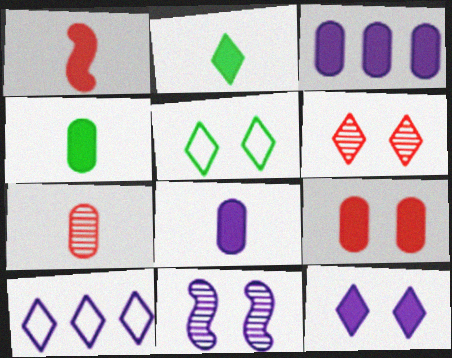[[1, 2, 8], 
[2, 6, 10], 
[3, 4, 9], 
[5, 6, 12], 
[5, 9, 11], 
[8, 10, 11]]